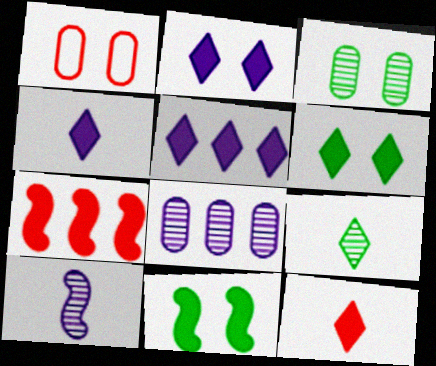[[2, 4, 5], 
[5, 6, 12]]